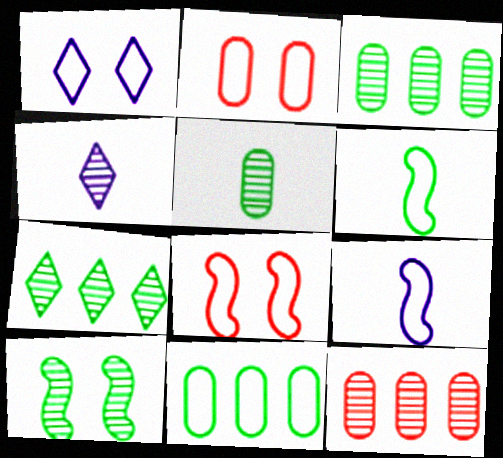[[4, 10, 12], 
[5, 7, 10]]